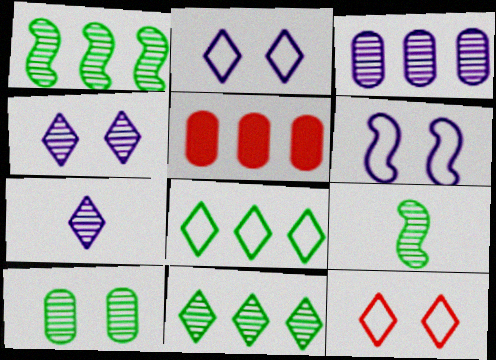[[2, 5, 9], 
[9, 10, 11]]